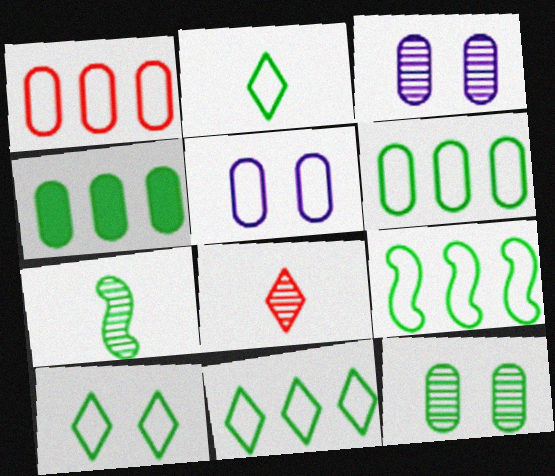[[2, 10, 11], 
[4, 7, 10], 
[6, 9, 11]]